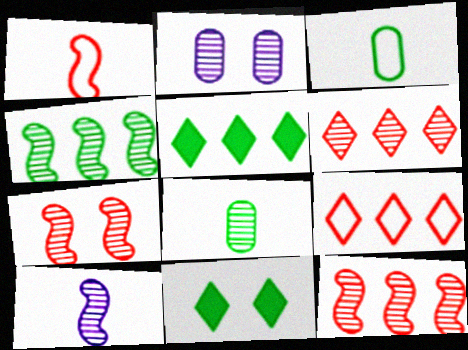[[1, 2, 5], 
[3, 4, 11], 
[4, 7, 10]]